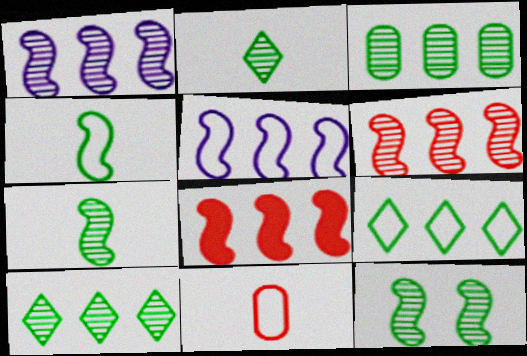[[2, 3, 12]]